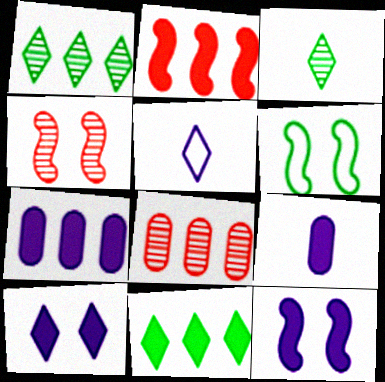[[2, 7, 11], 
[4, 6, 12]]